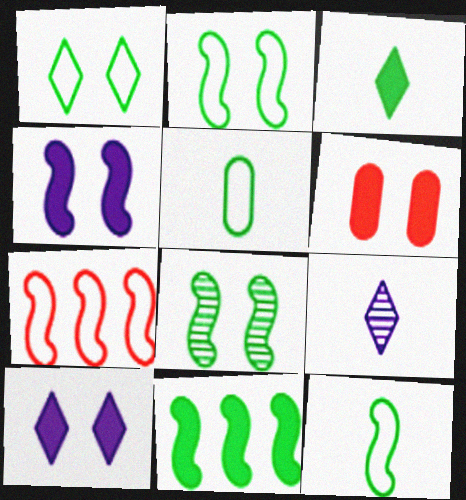[[8, 11, 12]]